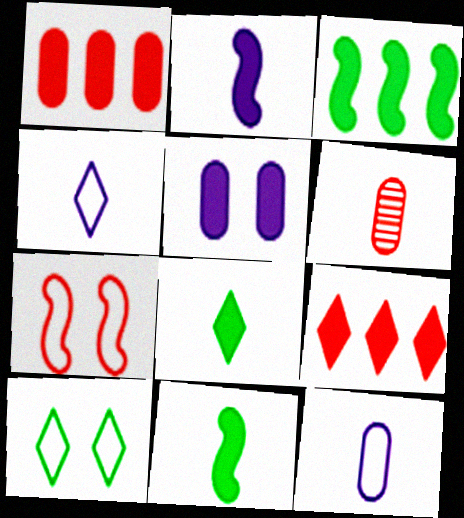[[4, 6, 11], 
[5, 9, 11], 
[6, 7, 9]]